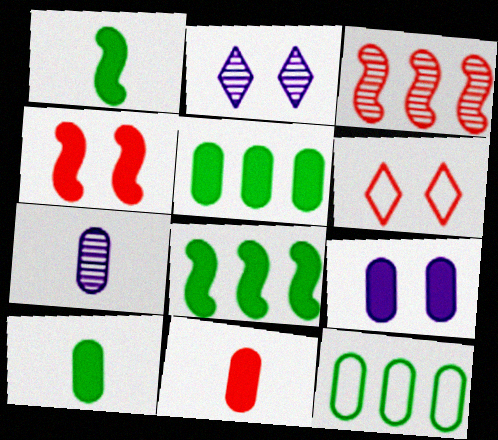[[3, 6, 11], 
[5, 9, 11], 
[6, 7, 8]]